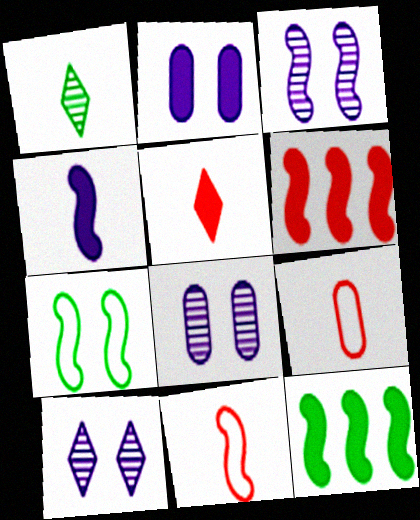[[1, 4, 9], 
[2, 5, 12], 
[3, 8, 10], 
[3, 11, 12], 
[9, 10, 12]]